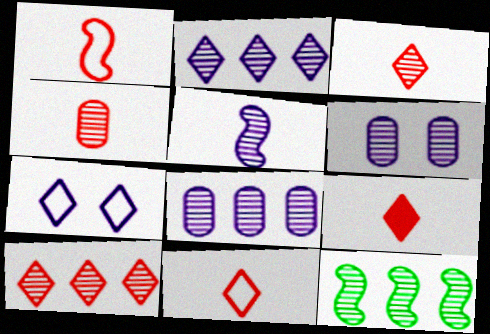[[1, 4, 9], 
[2, 5, 6], 
[3, 6, 12], 
[3, 9, 11], 
[8, 10, 12]]